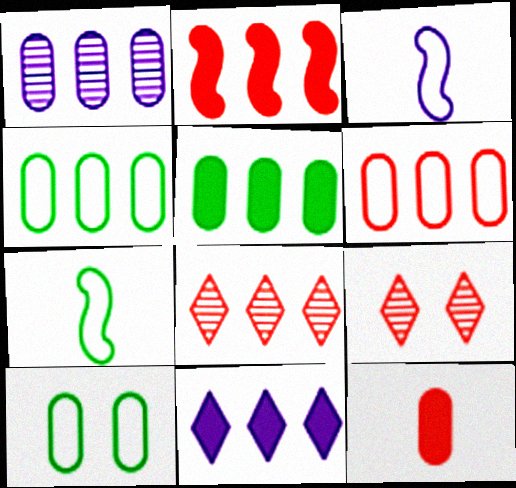[[1, 5, 6], 
[1, 10, 12], 
[2, 5, 11], 
[2, 6, 8], 
[3, 5, 9]]